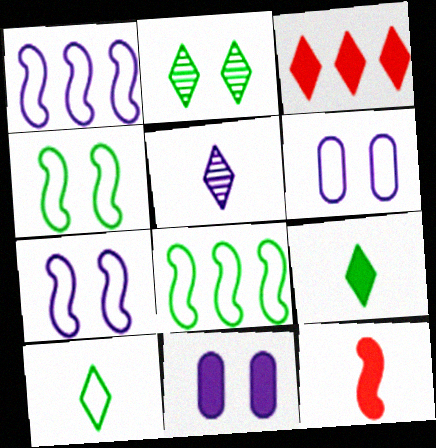[[1, 5, 11]]